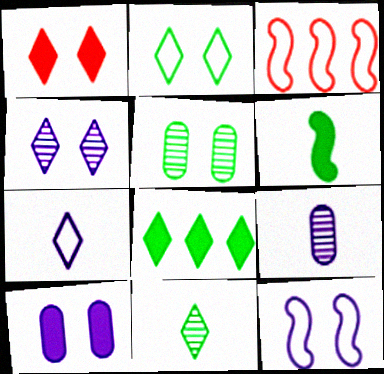[[1, 2, 4], 
[1, 5, 12], 
[2, 8, 11], 
[3, 10, 11], 
[4, 10, 12]]